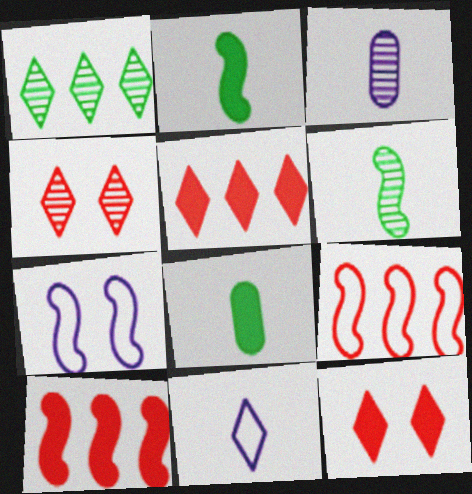[[1, 11, 12], 
[6, 7, 10]]